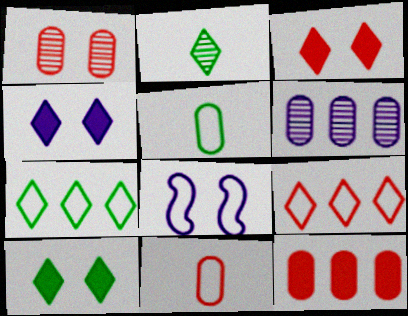[[1, 8, 10], 
[1, 11, 12], 
[2, 4, 9], 
[2, 7, 10], 
[2, 8, 12], 
[3, 4, 10], 
[5, 8, 9], 
[7, 8, 11]]